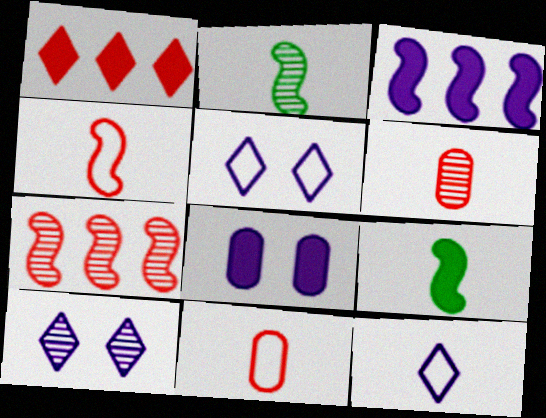[[1, 8, 9], 
[6, 9, 12]]